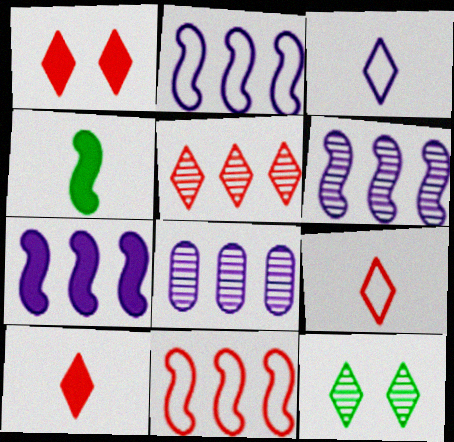[[1, 5, 9], 
[2, 6, 7]]